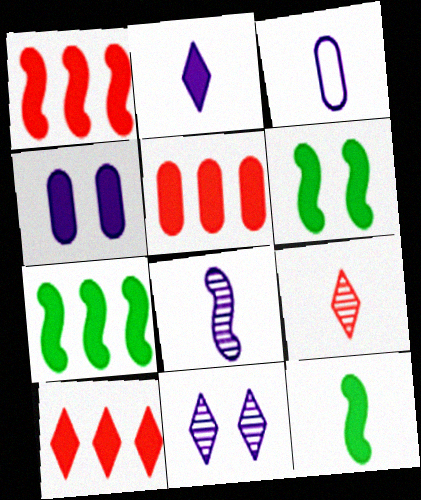[[1, 5, 10], 
[2, 3, 8], 
[2, 5, 6], 
[3, 9, 12], 
[4, 10, 12], 
[6, 7, 12]]